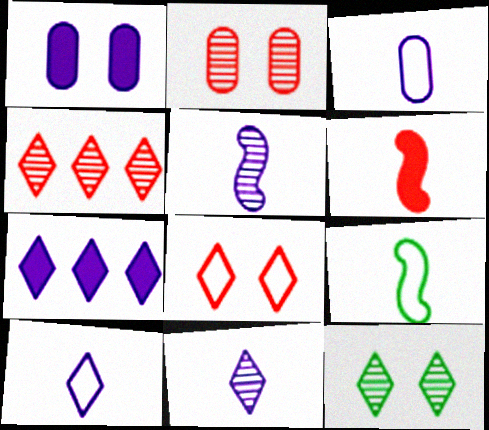[[1, 4, 9], 
[2, 7, 9], 
[4, 11, 12], 
[5, 6, 9]]